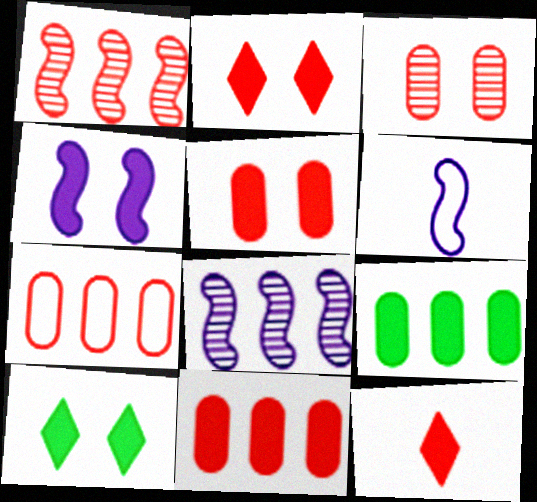[[4, 5, 10], 
[4, 6, 8], 
[4, 9, 12]]